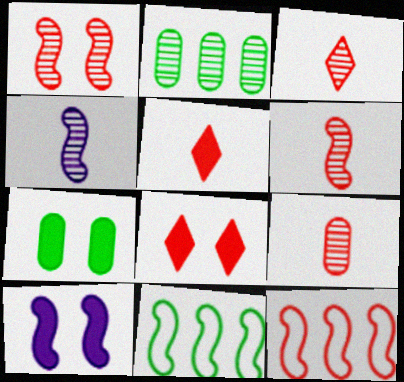[[3, 6, 9], 
[6, 10, 11], 
[7, 8, 10], 
[8, 9, 12]]